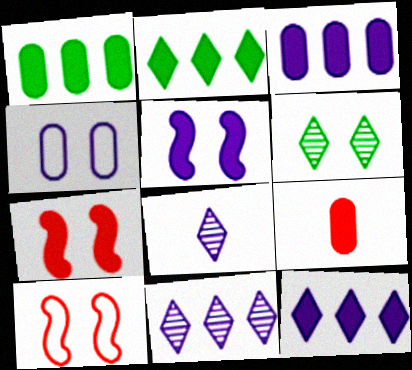[[1, 8, 10], 
[2, 5, 9], 
[4, 6, 7]]